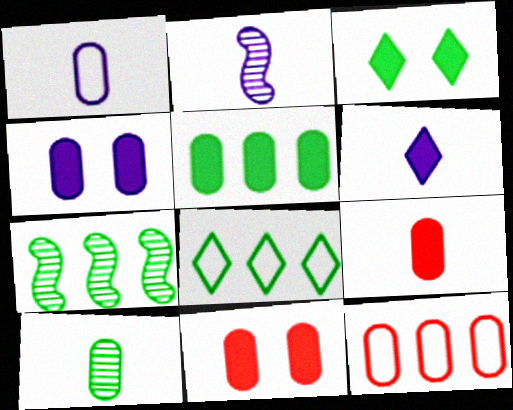[[1, 2, 6], 
[1, 9, 10], 
[2, 3, 12], 
[2, 8, 11], 
[4, 5, 9], 
[4, 10, 12], 
[5, 7, 8]]